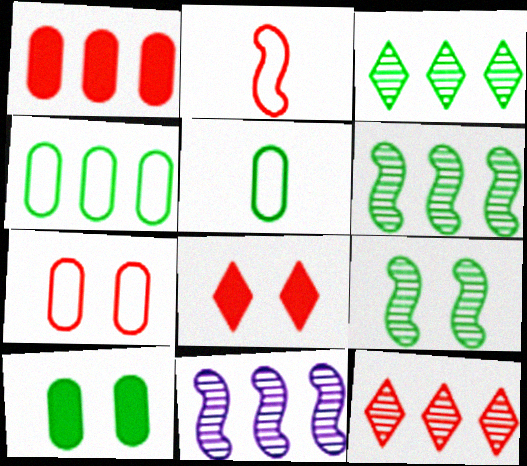[[5, 8, 11]]